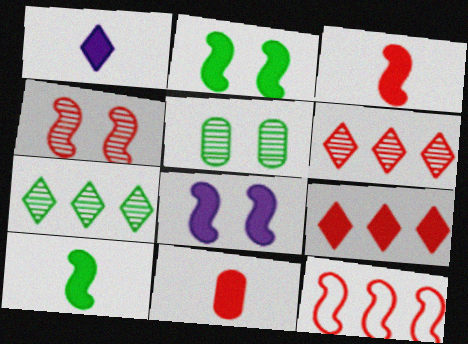[[1, 5, 12], 
[1, 10, 11], 
[3, 4, 12]]